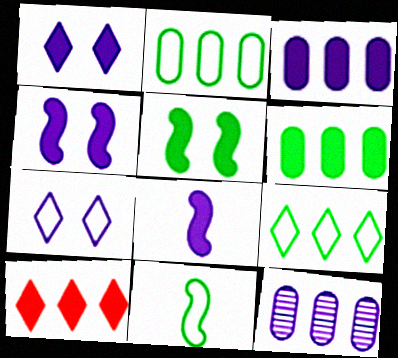[[1, 3, 8], 
[7, 8, 12]]